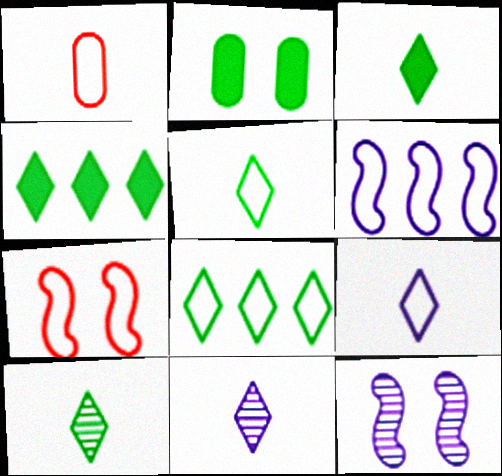[[1, 4, 12], 
[3, 5, 10]]